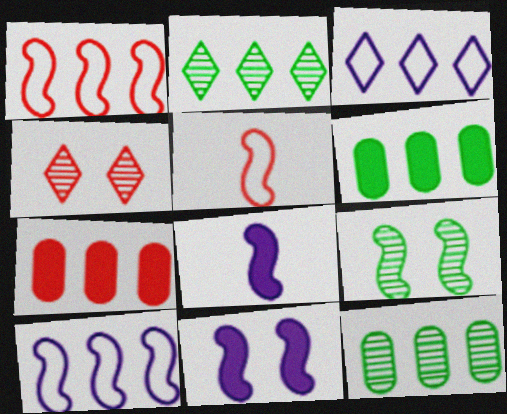[[1, 8, 9], 
[2, 7, 10], 
[4, 5, 7]]